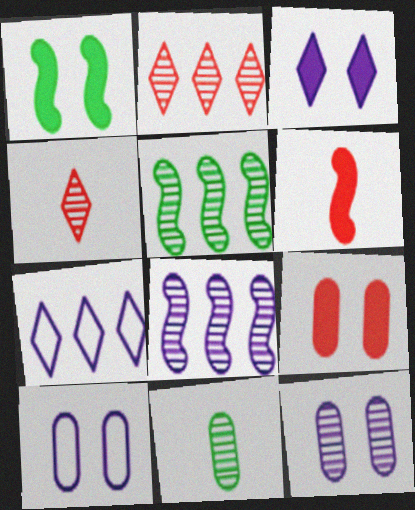[[1, 3, 9], 
[4, 5, 12]]